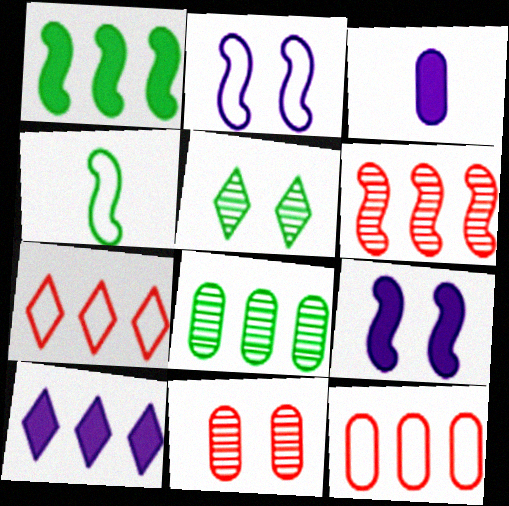[[3, 9, 10], 
[4, 6, 9], 
[4, 10, 11]]